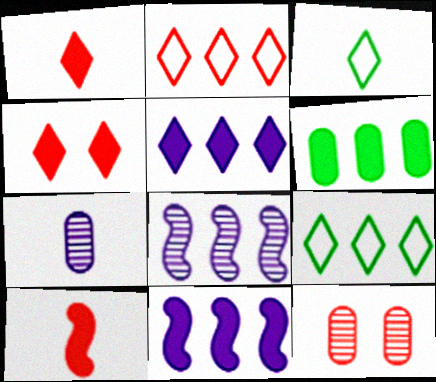[[2, 6, 8], 
[2, 10, 12], 
[3, 7, 10], 
[3, 11, 12]]